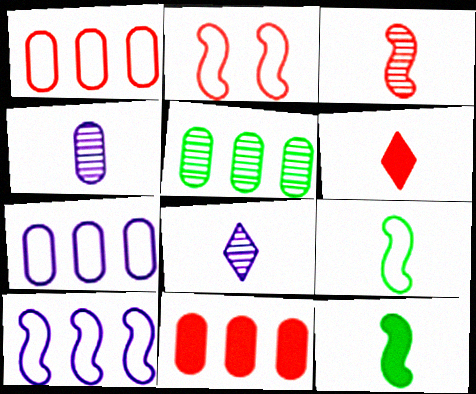[[2, 9, 10], 
[4, 6, 9], 
[5, 7, 11]]